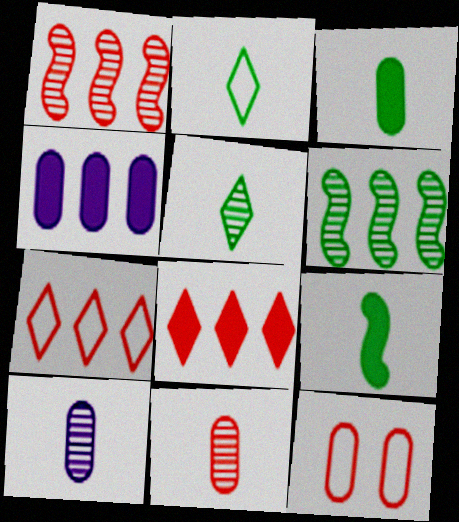[[4, 6, 7]]